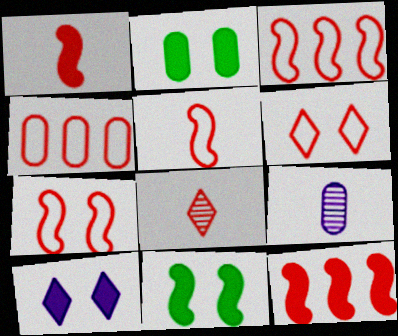[[2, 4, 9], 
[3, 5, 7], 
[4, 5, 6]]